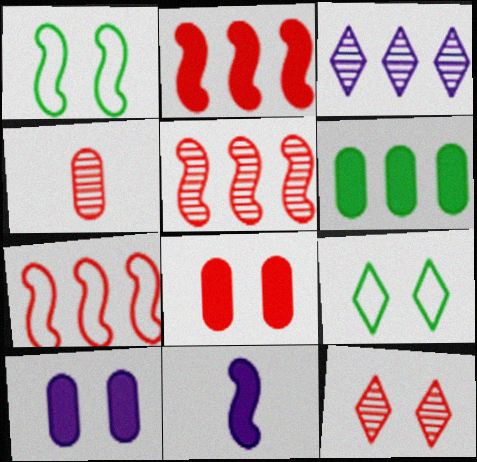[[1, 5, 11], 
[1, 10, 12], 
[2, 5, 7], 
[3, 6, 7], 
[4, 5, 12]]